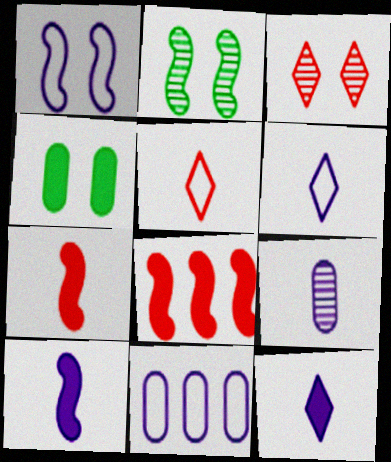[[1, 3, 4], 
[1, 6, 11], 
[4, 8, 12], 
[6, 9, 10]]